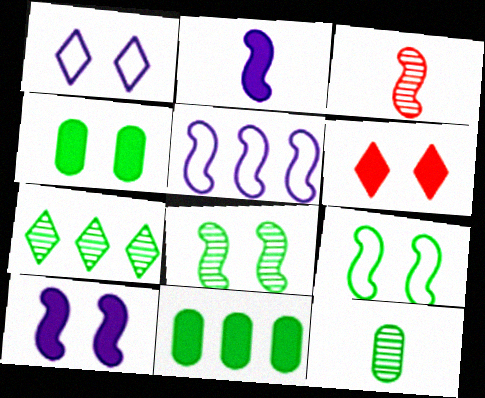[[1, 3, 11], 
[2, 6, 11], 
[4, 6, 10], 
[5, 6, 12], 
[7, 8, 12]]